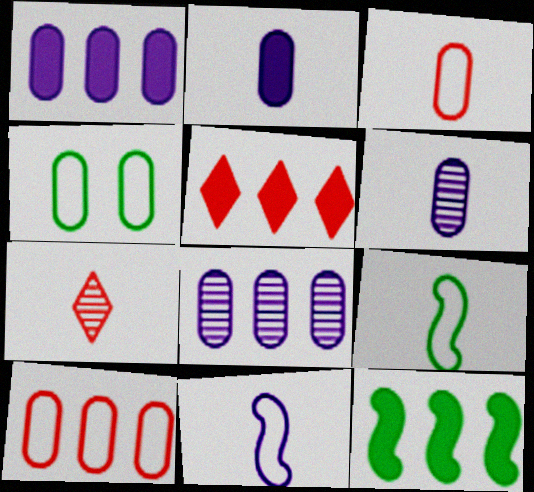[[1, 5, 12], 
[2, 7, 9]]